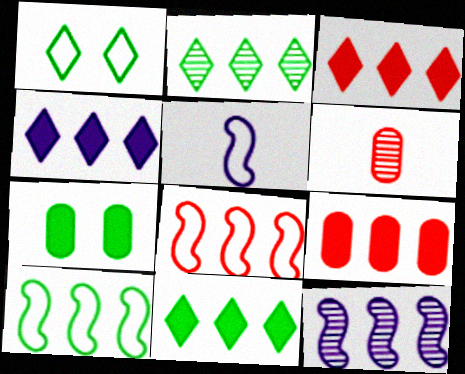[[3, 4, 11]]